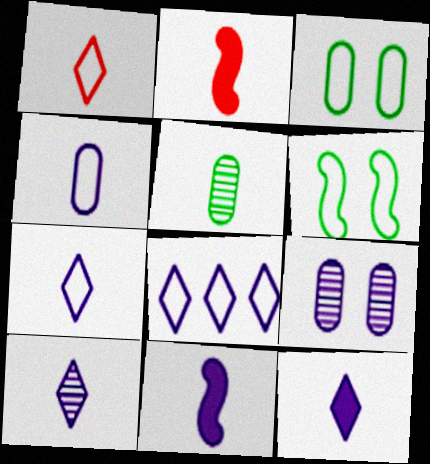[[1, 5, 11], 
[2, 5, 7], 
[4, 10, 11], 
[7, 10, 12], 
[8, 9, 11]]